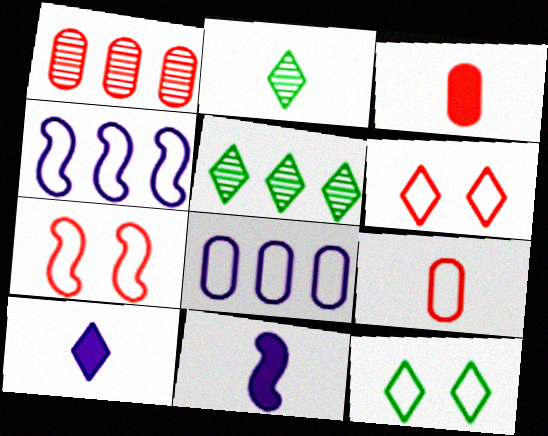[[1, 11, 12], 
[2, 9, 11], 
[4, 9, 12], 
[5, 6, 10]]